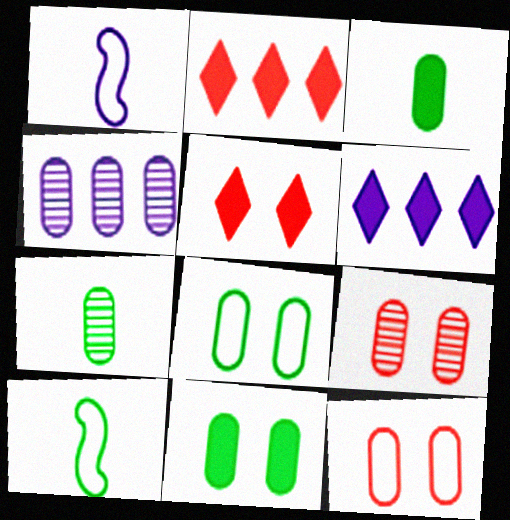[[3, 4, 12], 
[4, 5, 10], 
[4, 7, 9], 
[6, 9, 10]]